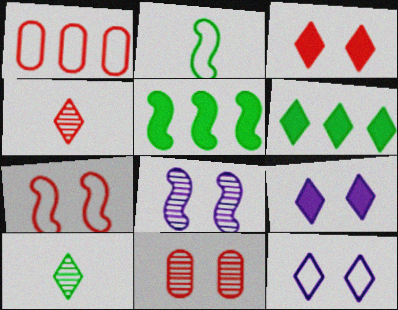[[1, 2, 12], 
[3, 7, 11], 
[4, 6, 12]]